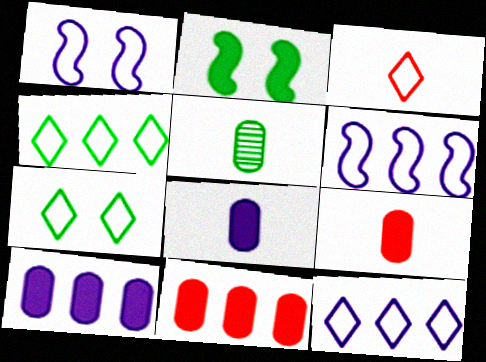[[2, 4, 5], 
[3, 7, 12]]